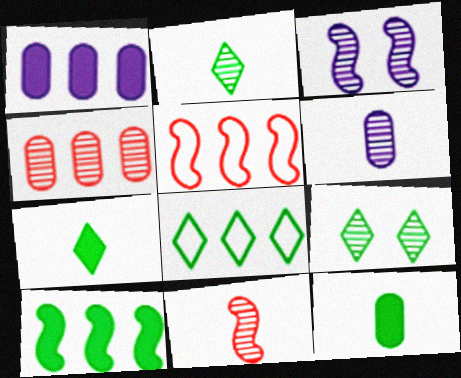[[2, 3, 4], 
[2, 6, 11], 
[7, 8, 9]]